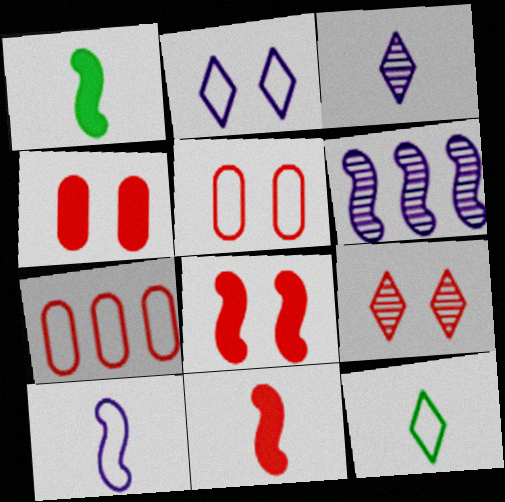[[4, 6, 12], 
[5, 8, 9], 
[7, 9, 11]]